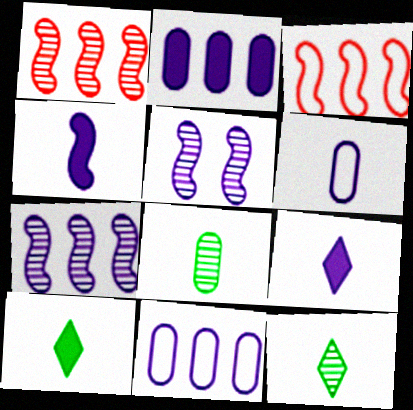[[5, 9, 11]]